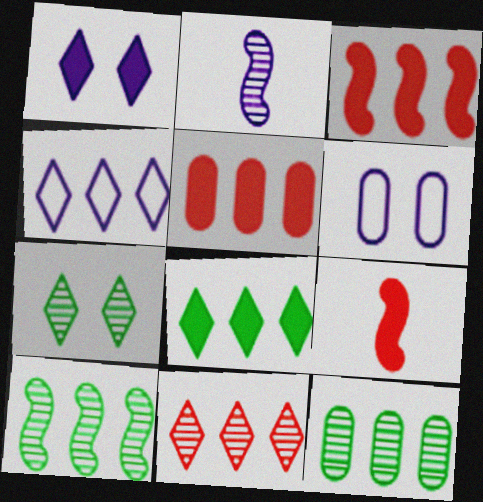[[3, 4, 12], 
[4, 5, 10], 
[4, 8, 11]]